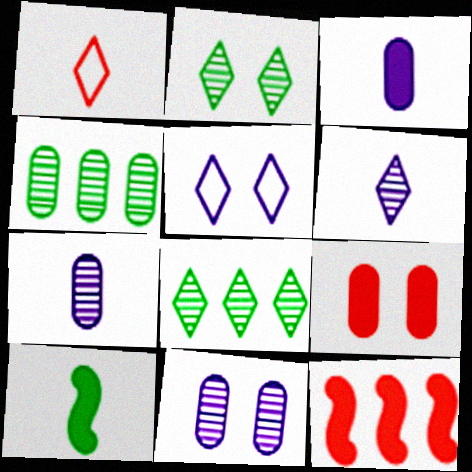[[1, 7, 10]]